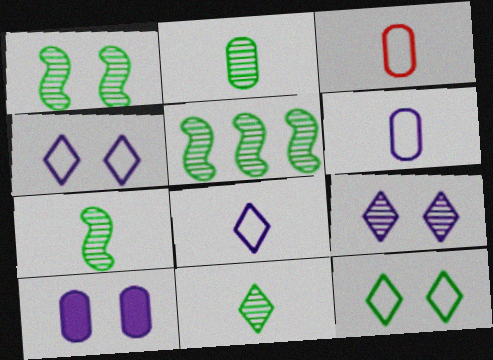[[1, 5, 7], 
[2, 7, 11]]